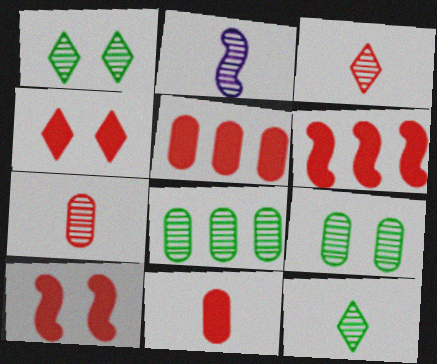[[2, 7, 12], 
[4, 6, 11]]